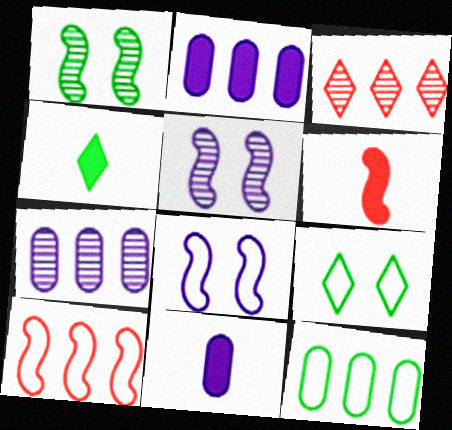[[1, 4, 12], 
[4, 6, 11], 
[6, 7, 9]]